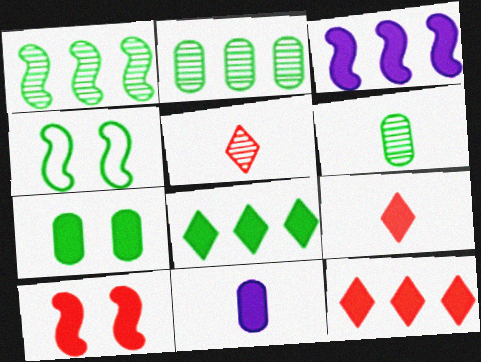[[3, 7, 9], 
[4, 6, 8], 
[8, 10, 11]]